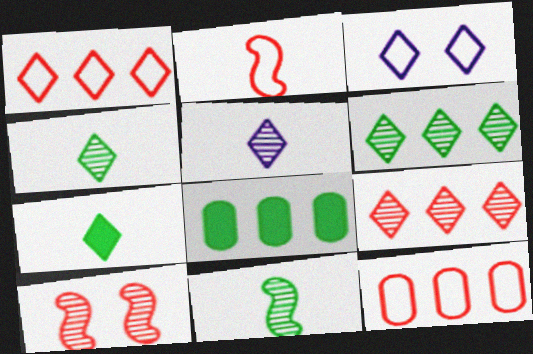[[3, 7, 9]]